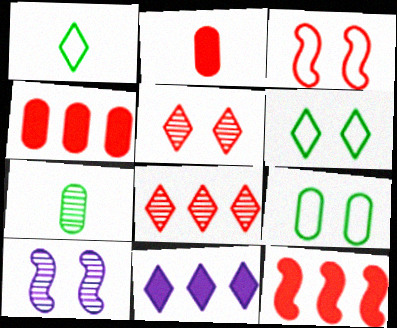[[1, 4, 10], 
[1, 5, 11], 
[2, 3, 8], 
[3, 7, 11], 
[7, 8, 10]]